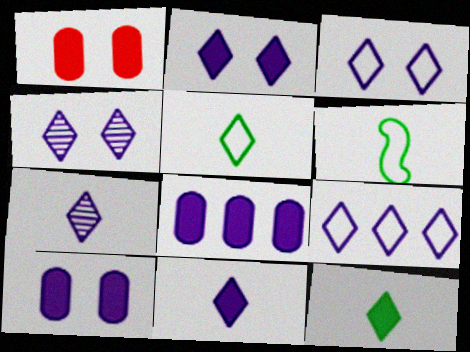[[2, 3, 4], 
[2, 7, 9], 
[4, 9, 11]]